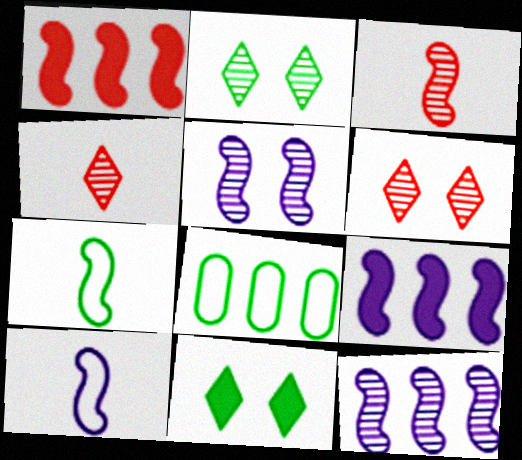[[1, 5, 7], 
[5, 9, 10]]